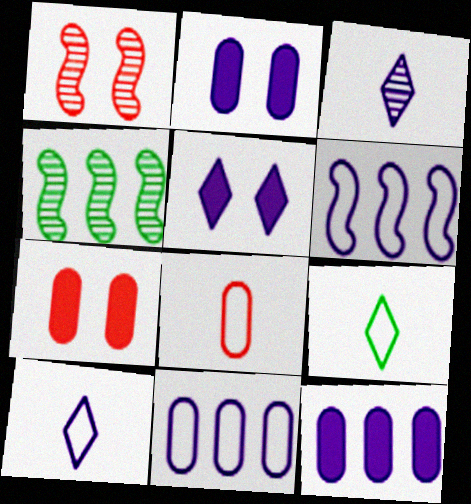[[1, 9, 12], 
[2, 3, 6], 
[4, 5, 8], 
[4, 7, 10]]